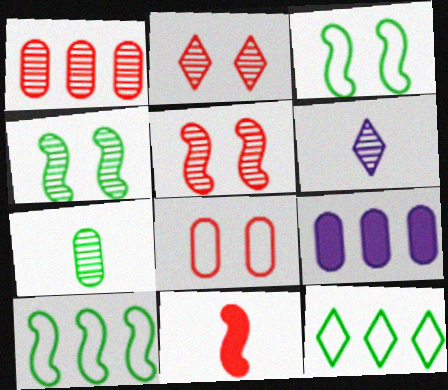[[1, 4, 6], 
[7, 8, 9]]